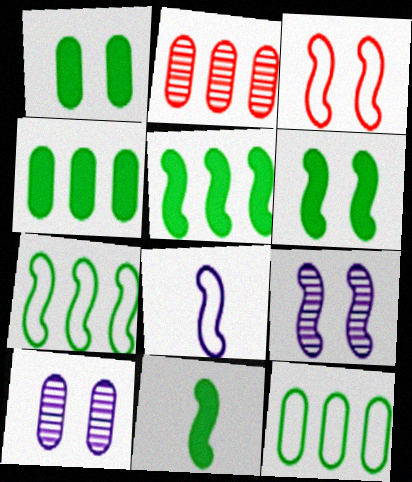[[3, 6, 9], 
[3, 7, 8], 
[5, 6, 11]]